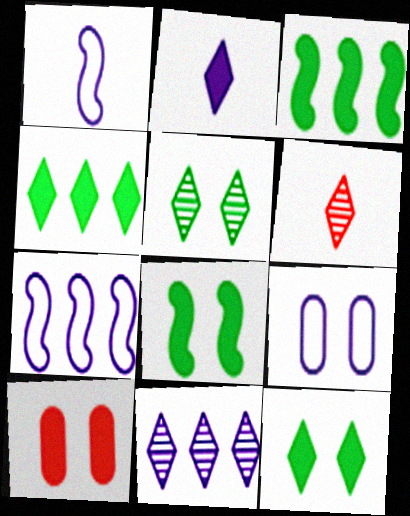[[2, 3, 10], 
[3, 6, 9], 
[5, 6, 11]]